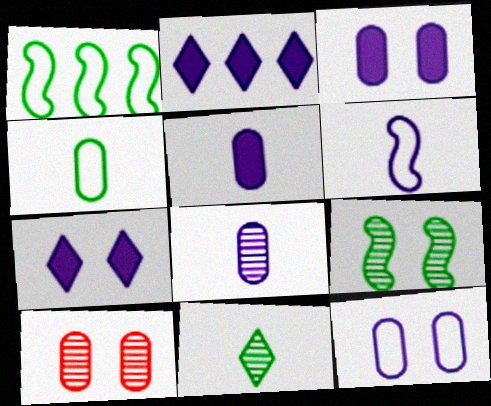[]